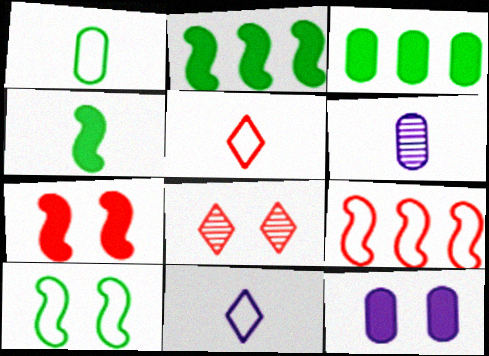[[4, 5, 6], 
[8, 10, 12]]